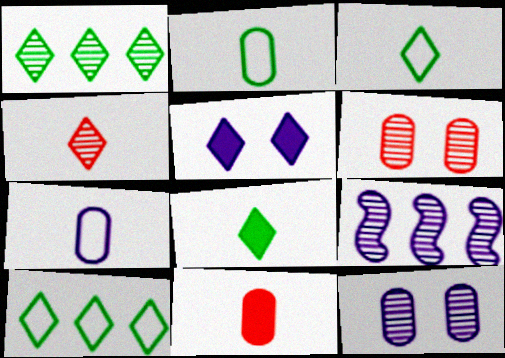[[4, 5, 10], 
[5, 7, 9]]